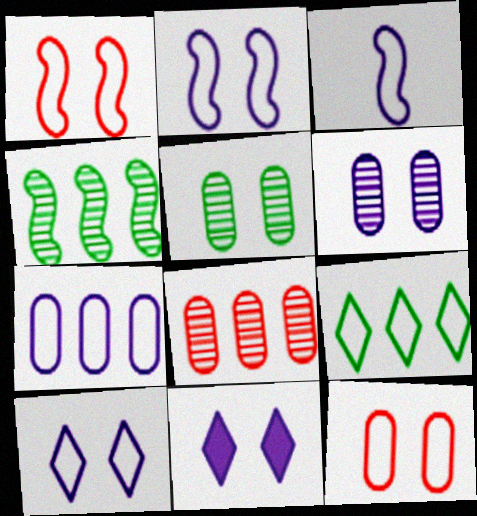[[1, 5, 11], 
[2, 6, 11], 
[3, 7, 10], 
[3, 9, 12]]